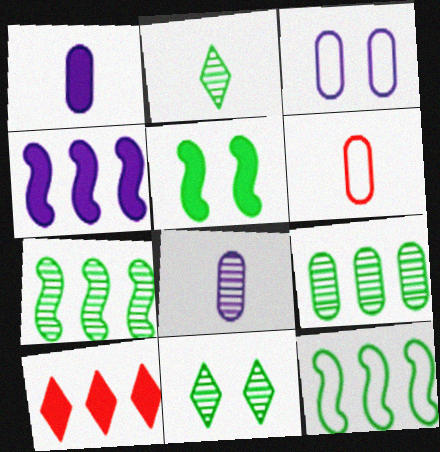[[1, 5, 10], 
[4, 6, 11]]